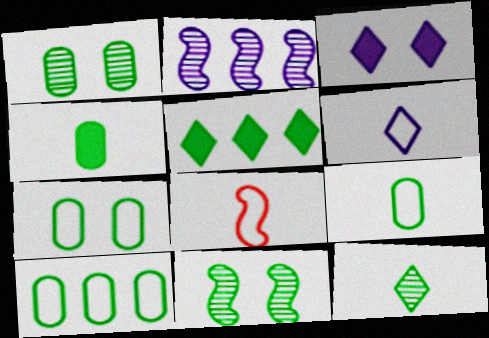[[1, 4, 10], 
[5, 9, 11], 
[6, 8, 9], 
[7, 9, 10]]